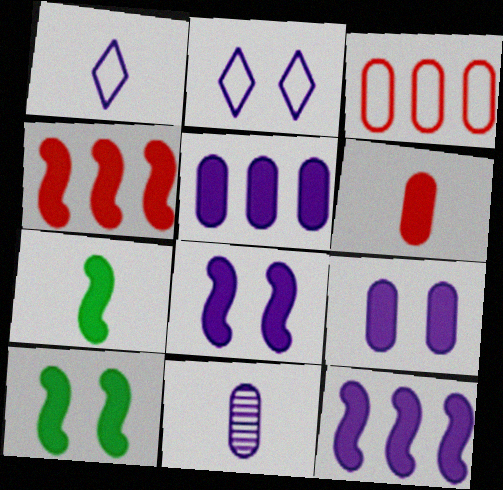[[2, 11, 12], 
[4, 7, 8]]